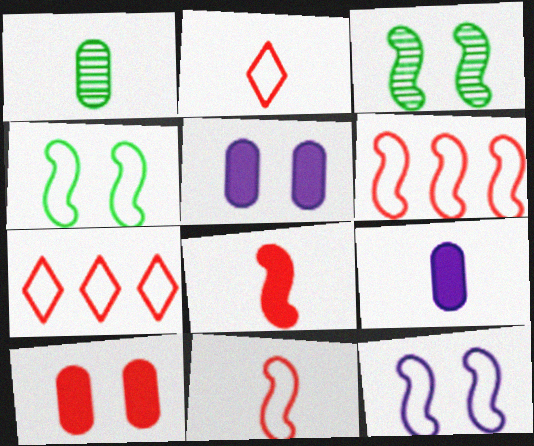[[3, 7, 9]]